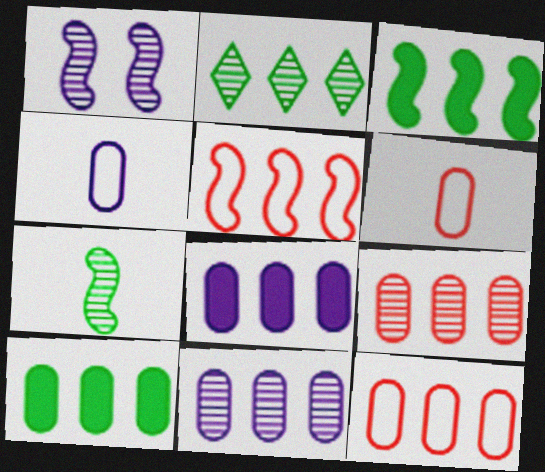[[2, 5, 8], 
[10, 11, 12]]